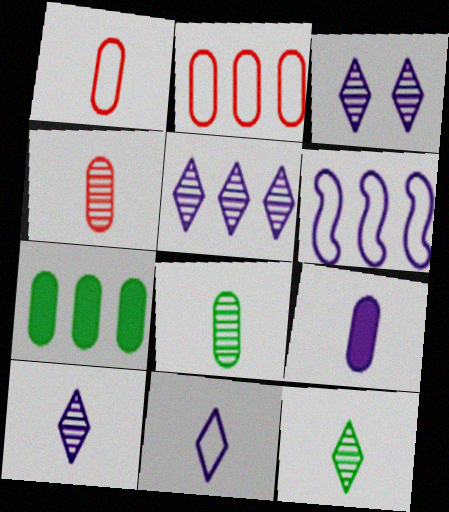[[1, 8, 9], 
[3, 5, 10], 
[3, 6, 9]]